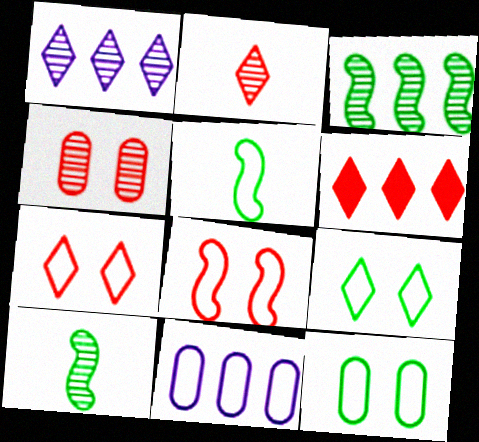[[1, 4, 10], 
[2, 6, 7], 
[3, 6, 11], 
[5, 7, 11]]